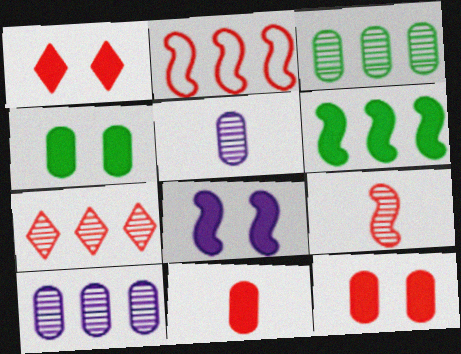[[1, 4, 8]]